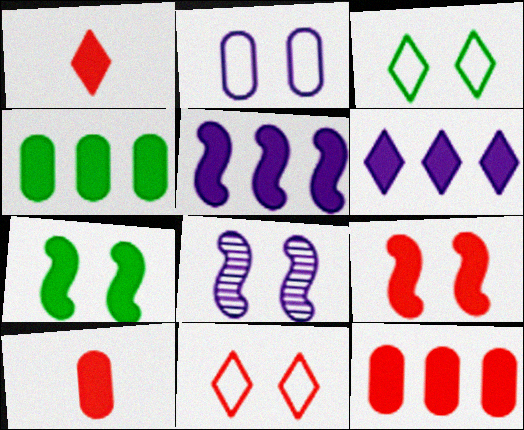[[1, 9, 12], 
[6, 7, 10]]